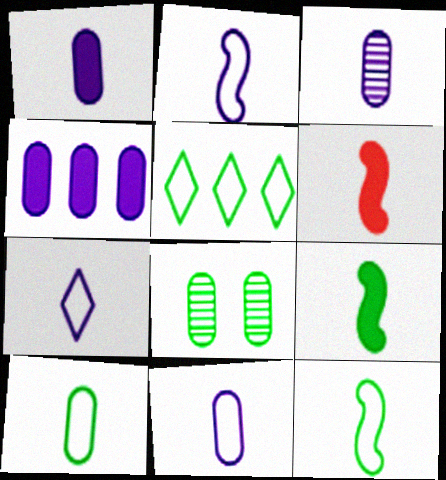[[1, 3, 11], 
[2, 7, 11], 
[5, 8, 9]]